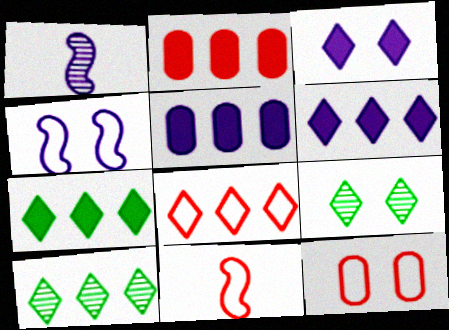[[1, 7, 12], 
[5, 9, 11], 
[6, 8, 10], 
[8, 11, 12]]